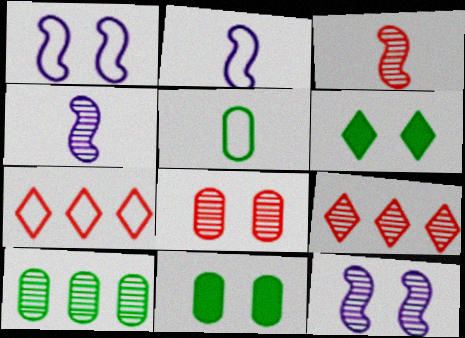[[1, 5, 7], 
[1, 6, 8], 
[2, 9, 11], 
[3, 8, 9], 
[4, 7, 11], 
[5, 10, 11]]